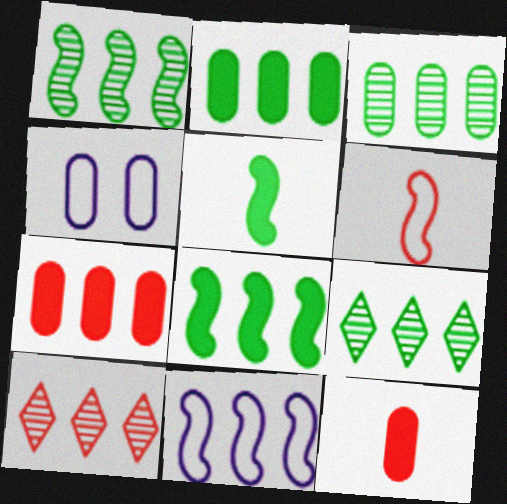[[1, 3, 9], 
[2, 10, 11], 
[3, 4, 12], 
[4, 5, 10], 
[7, 9, 11]]